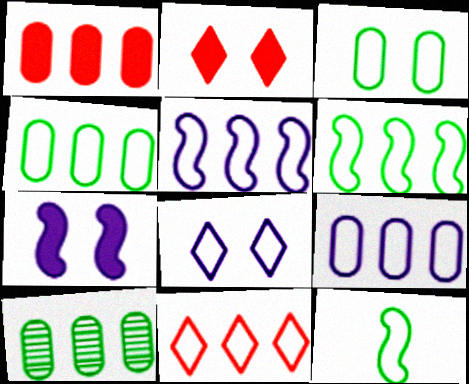[[1, 9, 10], 
[4, 5, 11], 
[6, 9, 11]]